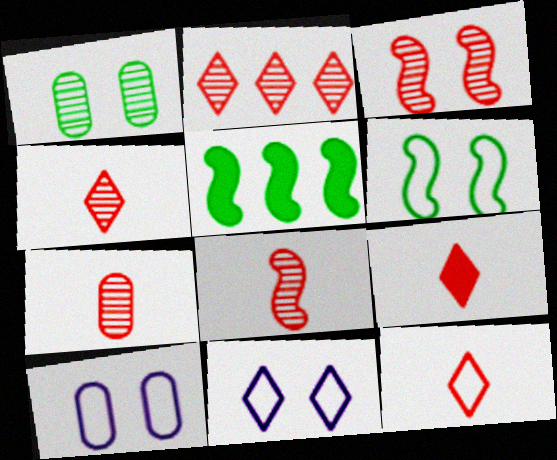[[2, 3, 7], 
[4, 5, 10], 
[4, 7, 8], 
[4, 9, 12], 
[5, 7, 11]]